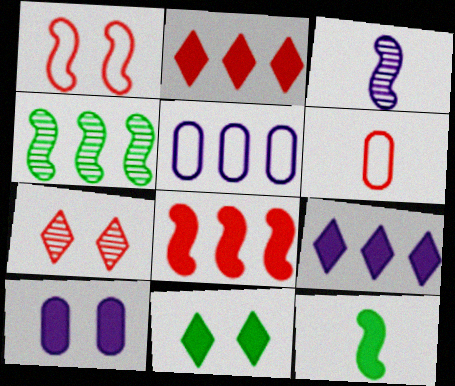[[2, 4, 5], 
[2, 10, 12], 
[5, 7, 12], 
[6, 7, 8]]